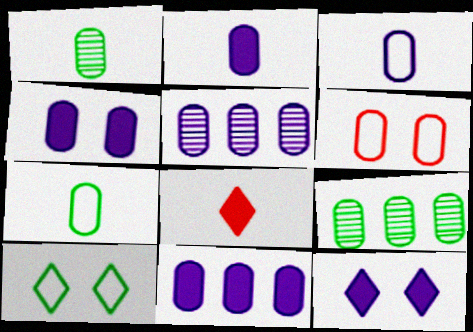[[1, 6, 11], 
[2, 4, 11], 
[2, 6, 9], 
[3, 4, 5]]